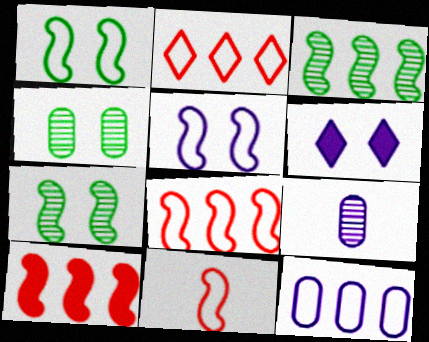[]